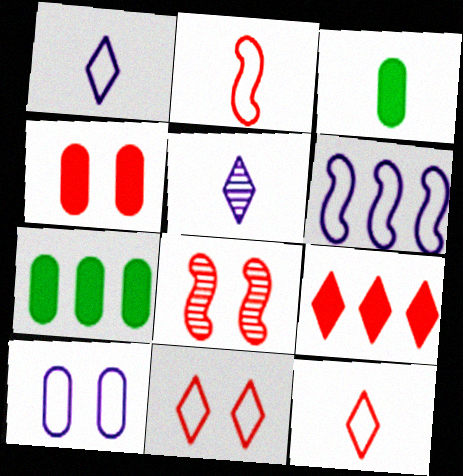[[1, 6, 10], 
[1, 7, 8], 
[2, 3, 5], 
[4, 8, 11]]